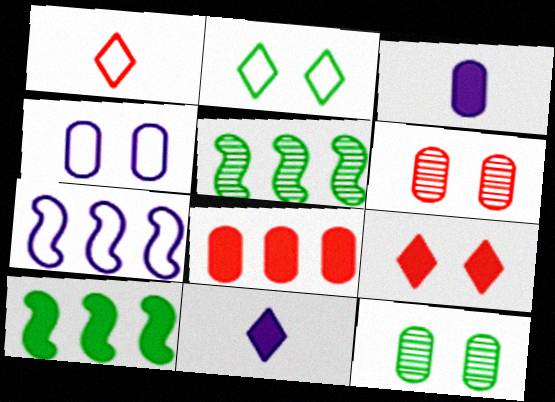[[3, 9, 10]]